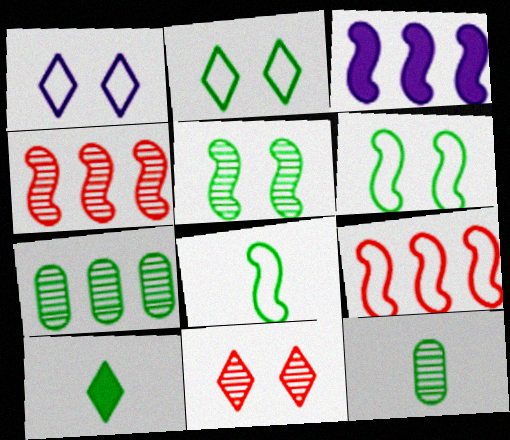[[6, 7, 10], 
[8, 10, 12]]